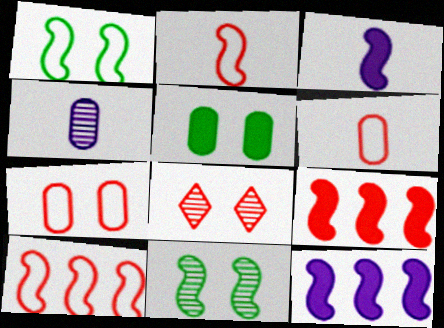[[2, 11, 12], 
[3, 10, 11], 
[6, 8, 9]]